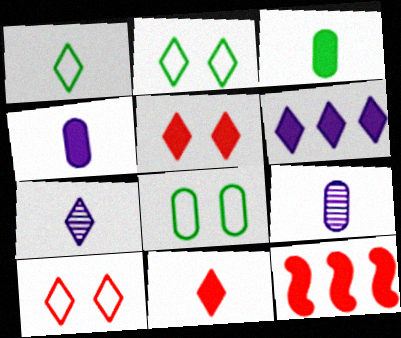[[1, 7, 11], 
[2, 9, 12], 
[7, 8, 12]]